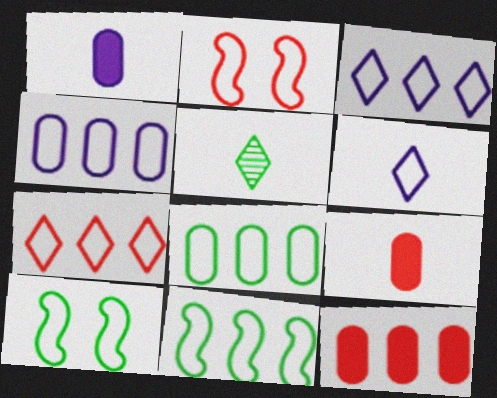[[2, 6, 8], 
[4, 7, 11]]